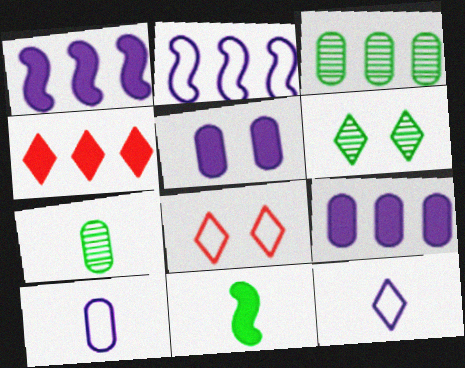[[1, 7, 8], 
[2, 3, 4], 
[4, 5, 11], 
[4, 6, 12]]